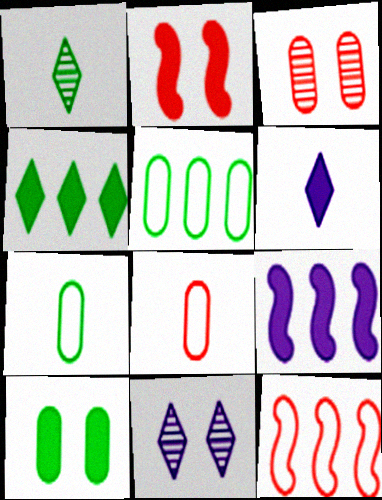[]